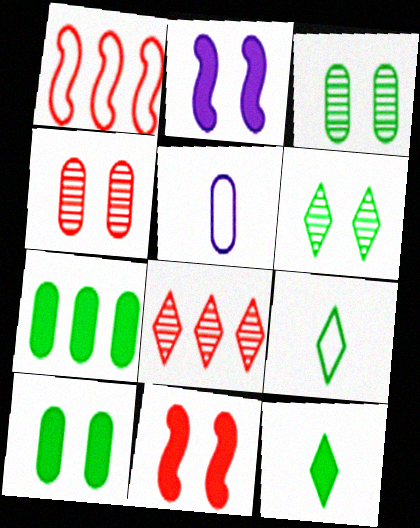[[4, 5, 7]]